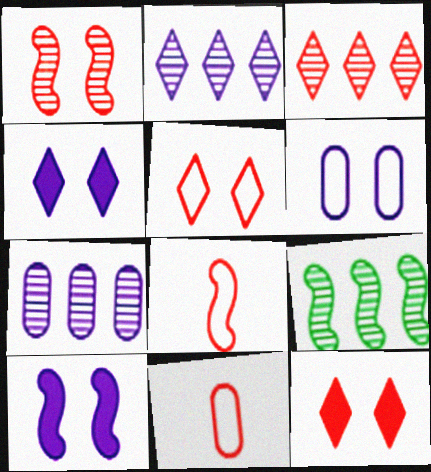[[3, 7, 9], 
[4, 9, 11], 
[8, 9, 10]]